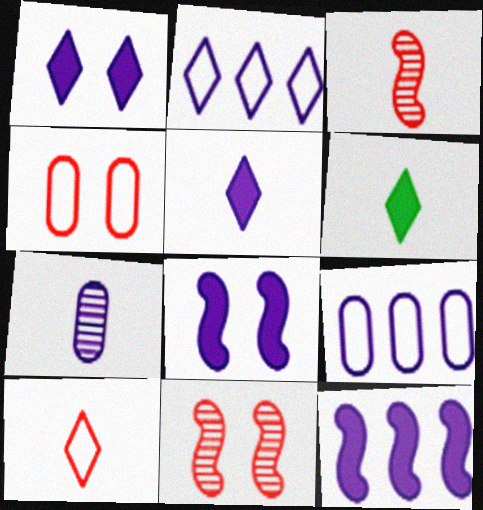[[2, 7, 8], 
[6, 9, 11]]